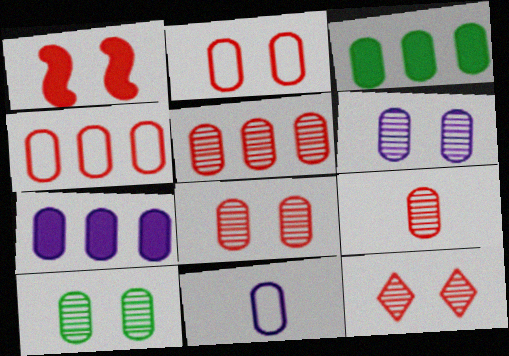[[1, 2, 12], 
[3, 8, 11], 
[5, 8, 9], 
[6, 7, 11], 
[6, 8, 10]]